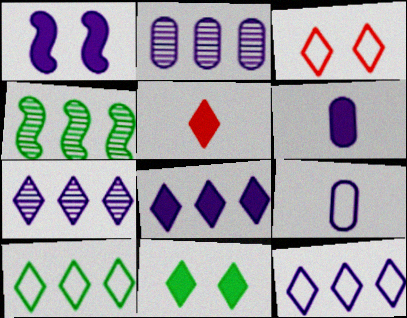[[1, 6, 8], 
[1, 7, 9], 
[3, 4, 6], 
[5, 8, 11], 
[7, 8, 12]]